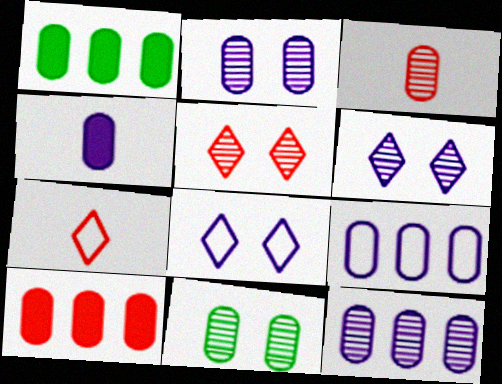[[2, 4, 9], 
[3, 11, 12]]